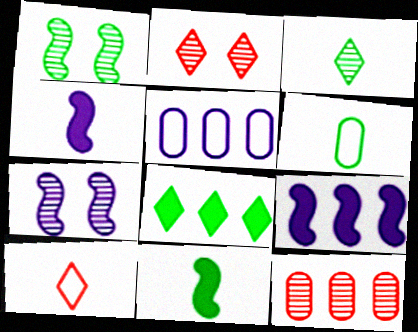[[1, 6, 8], 
[2, 5, 11], 
[2, 6, 9], 
[3, 6, 11], 
[3, 7, 12]]